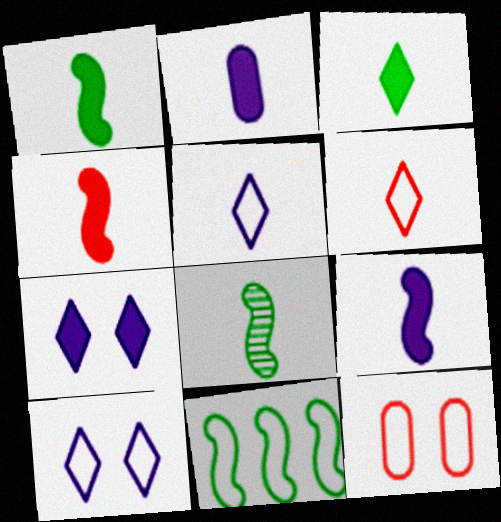[[1, 4, 9], 
[2, 3, 4], 
[2, 6, 8], 
[5, 11, 12]]